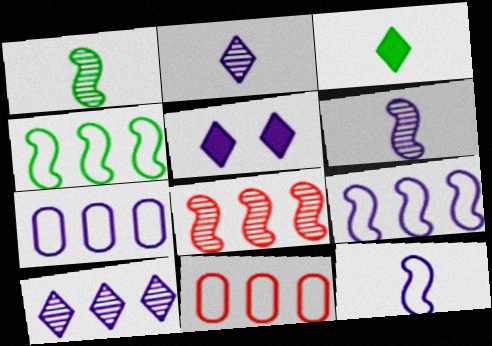[[1, 5, 11], 
[5, 6, 7]]